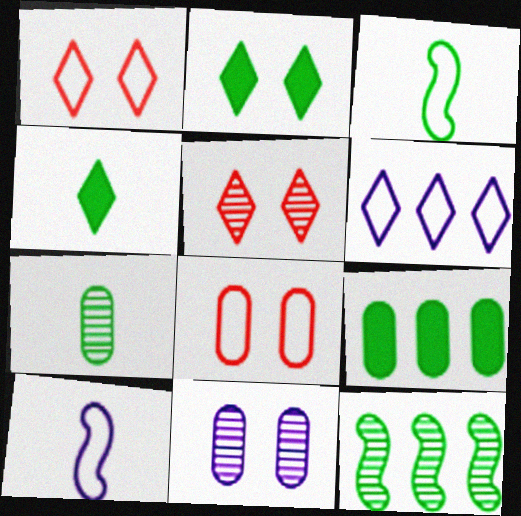[[3, 4, 7], 
[3, 6, 8], 
[4, 5, 6], 
[5, 9, 10]]